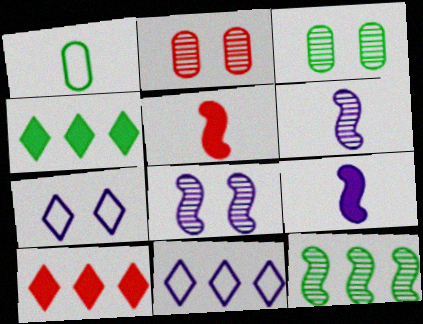[[1, 8, 10], 
[3, 5, 11]]